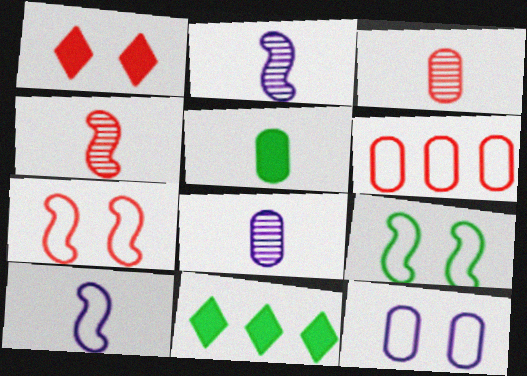[[1, 4, 6], 
[4, 11, 12], 
[7, 8, 11]]